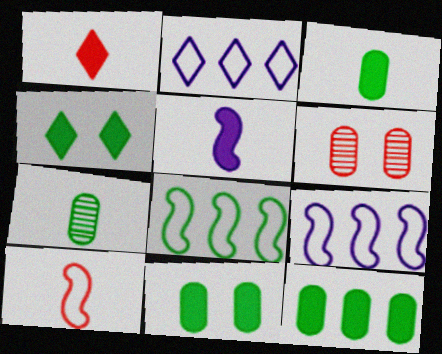[[1, 3, 5], 
[3, 11, 12], 
[4, 7, 8]]